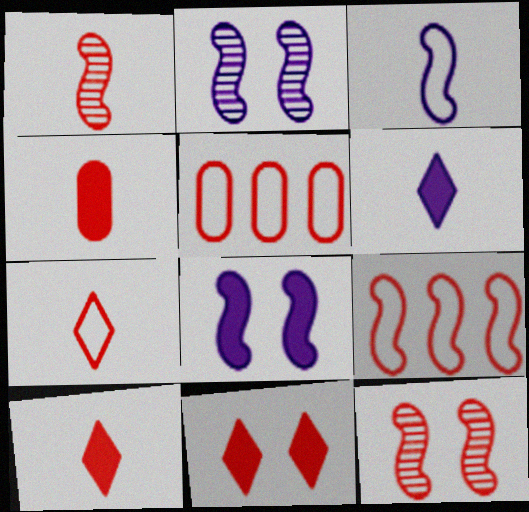[[1, 4, 7], 
[1, 5, 11], 
[5, 10, 12]]